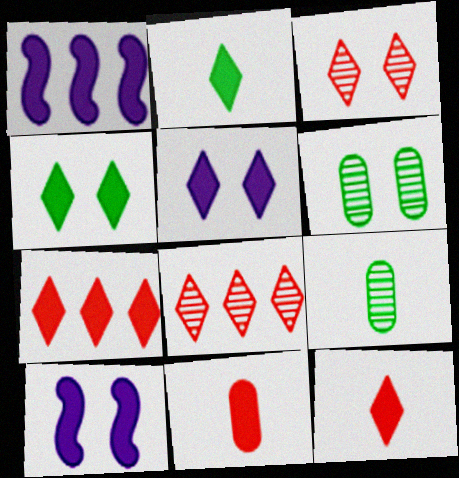[[1, 4, 11], 
[2, 5, 7]]